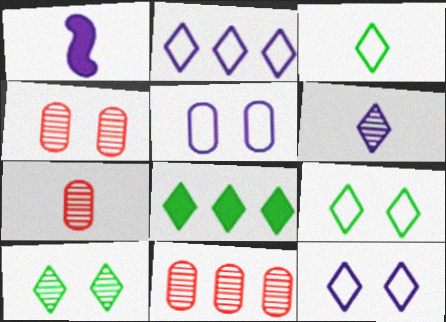[[1, 3, 7], 
[1, 9, 11], 
[3, 8, 10], 
[4, 7, 11]]